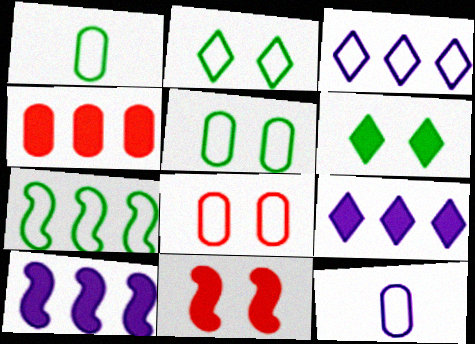[[1, 2, 7]]